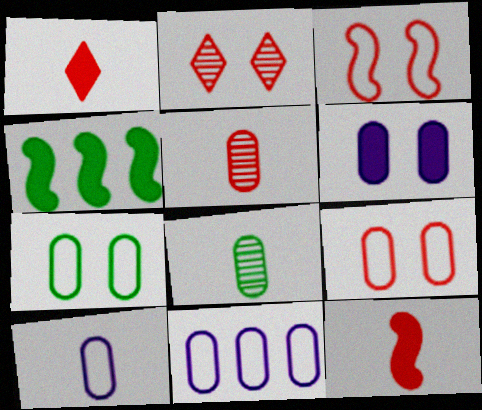[[1, 4, 6], 
[2, 4, 10]]